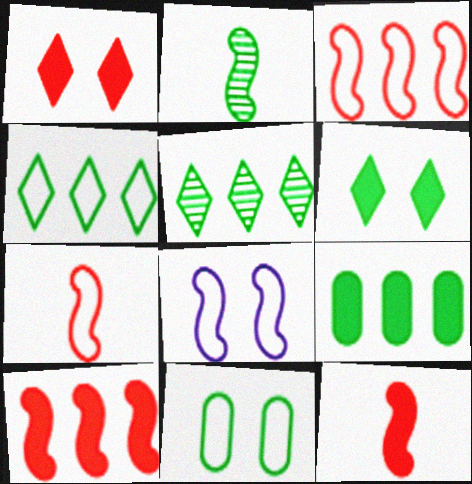[[2, 8, 10]]